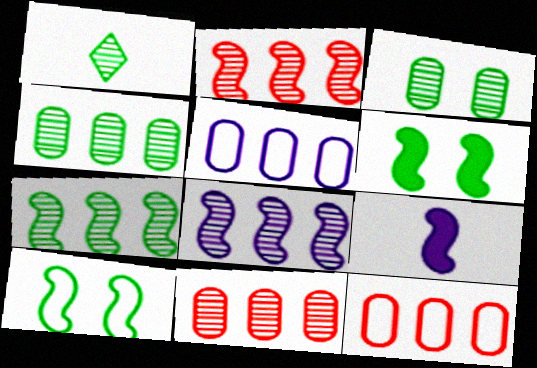[[1, 3, 7], 
[2, 7, 8], 
[2, 9, 10]]